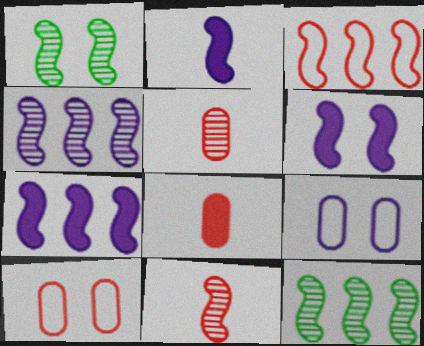[[1, 2, 3], 
[1, 4, 11], 
[2, 6, 7], 
[3, 7, 12]]